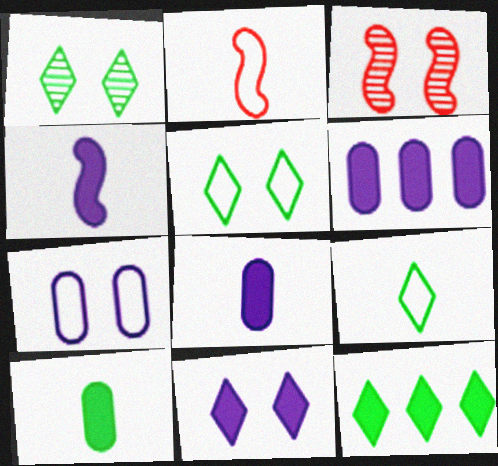[[1, 2, 6], 
[1, 9, 12], 
[3, 6, 9], 
[4, 6, 11]]